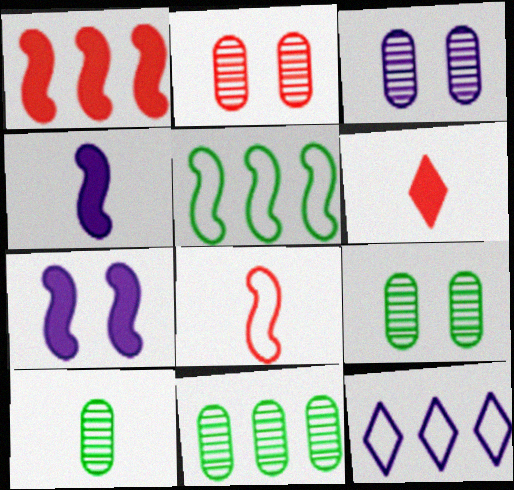[[1, 11, 12], 
[2, 3, 9], 
[3, 4, 12], 
[3, 5, 6], 
[9, 10, 11]]